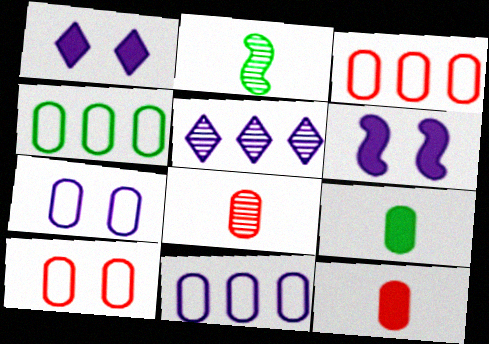[[1, 2, 3], 
[3, 4, 11]]